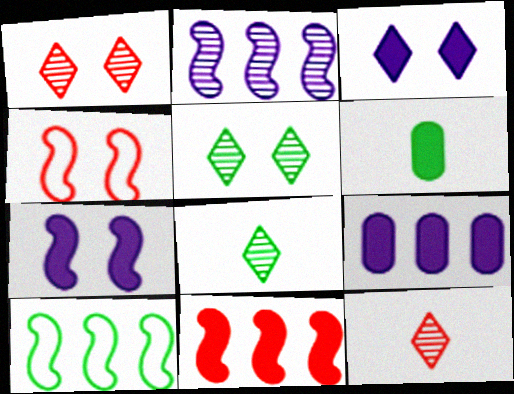[[2, 10, 11], 
[3, 6, 11], 
[4, 8, 9], 
[5, 6, 10]]